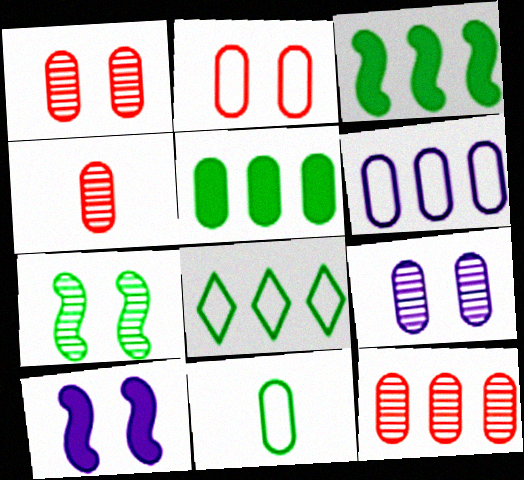[[1, 4, 12], 
[2, 6, 11], 
[4, 8, 10], 
[5, 6, 12]]